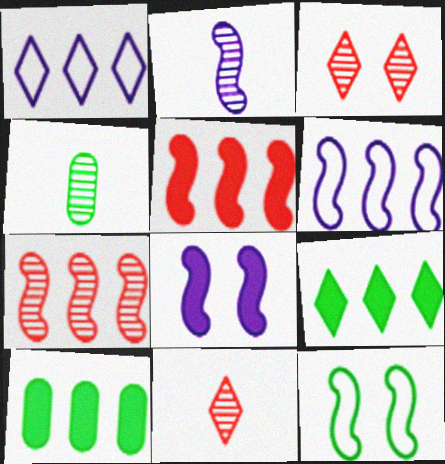[[1, 7, 10], 
[2, 4, 11], 
[2, 5, 12], 
[2, 6, 8], 
[4, 9, 12]]